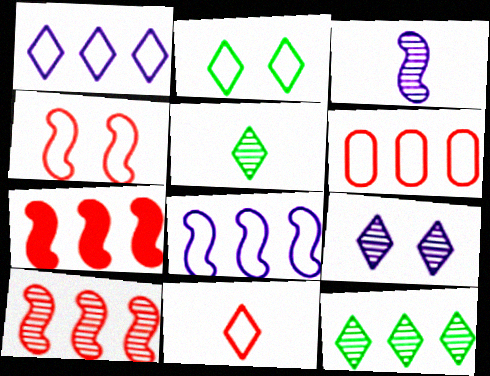[[1, 2, 11], 
[4, 6, 11]]